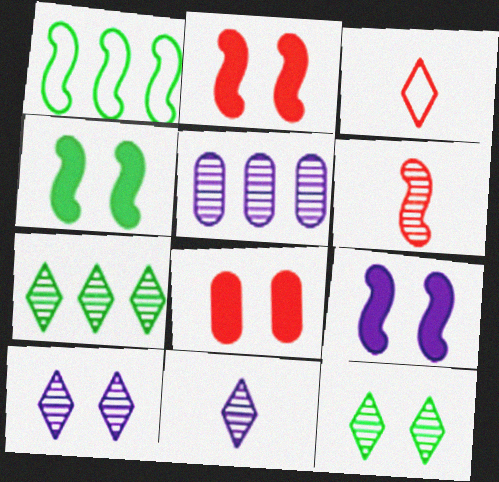[[1, 6, 9], 
[1, 8, 11], 
[2, 4, 9], 
[3, 4, 5], 
[5, 6, 12]]